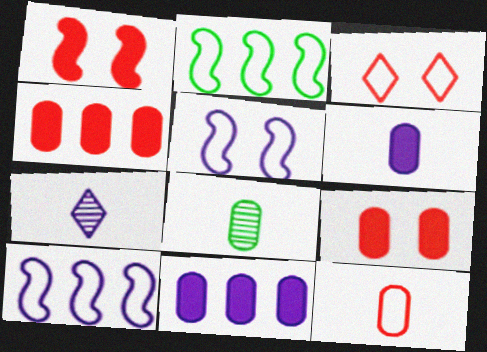[[2, 7, 9], 
[5, 7, 11], 
[6, 8, 12]]